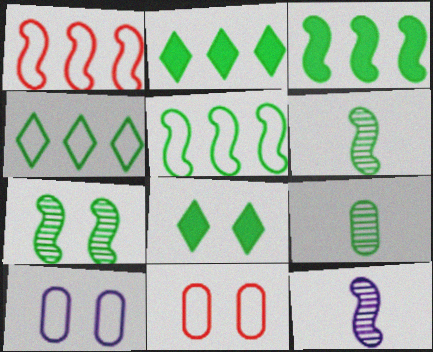[[2, 11, 12], 
[5, 8, 9]]